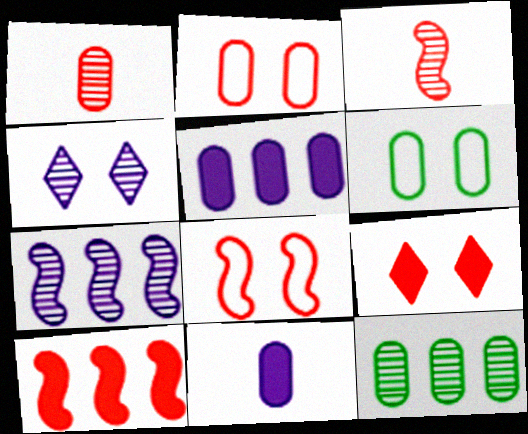[[1, 5, 6], 
[2, 11, 12], 
[3, 4, 12], 
[3, 8, 10]]